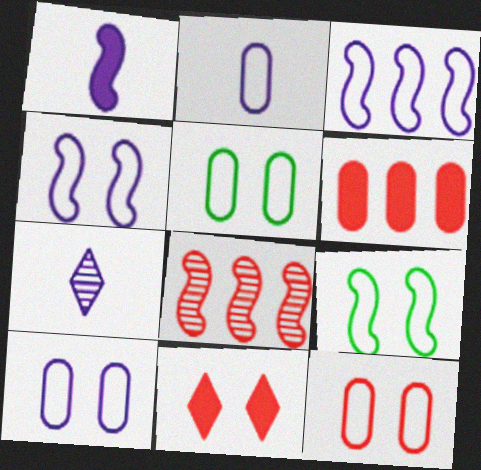[[1, 2, 7], 
[1, 8, 9], 
[5, 10, 12], 
[6, 7, 9]]